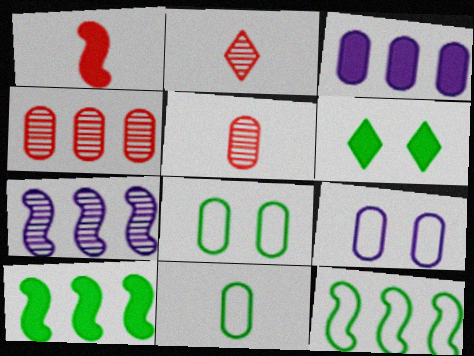[[1, 3, 6], 
[2, 9, 10], 
[3, 5, 8]]